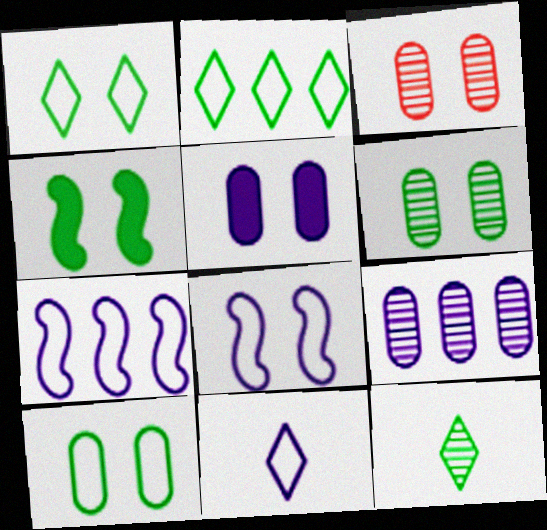[[1, 4, 6], 
[3, 5, 10]]